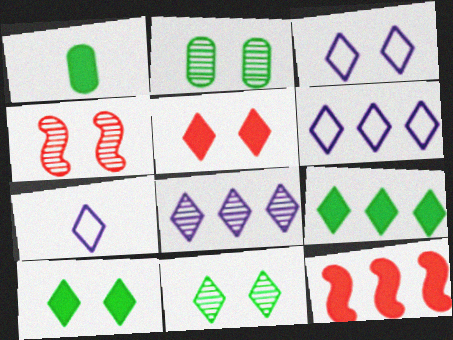[[1, 4, 6], 
[2, 7, 12], 
[3, 5, 11], 
[3, 6, 7]]